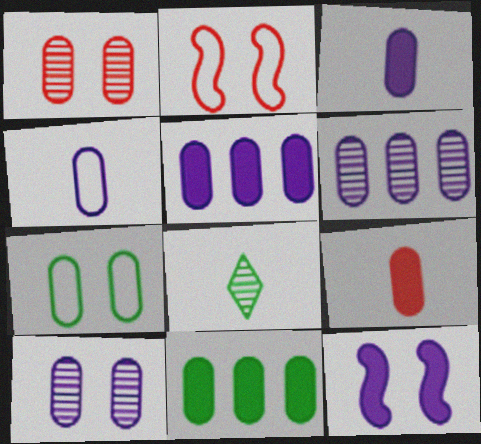[[1, 4, 11], 
[2, 5, 8], 
[4, 5, 10], 
[6, 7, 9]]